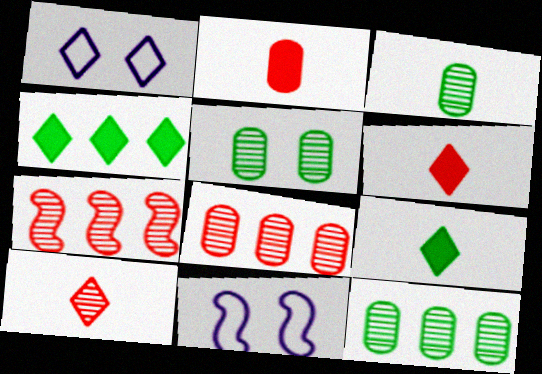[[1, 4, 10], 
[3, 5, 12], 
[6, 11, 12], 
[8, 9, 11]]